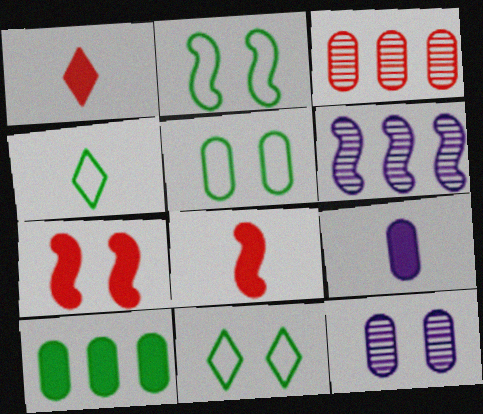[[1, 5, 6], 
[2, 5, 11], 
[2, 6, 8], 
[3, 5, 9], 
[7, 11, 12]]